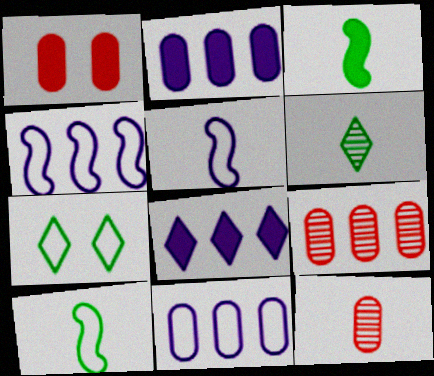[[1, 3, 8], 
[1, 4, 6]]